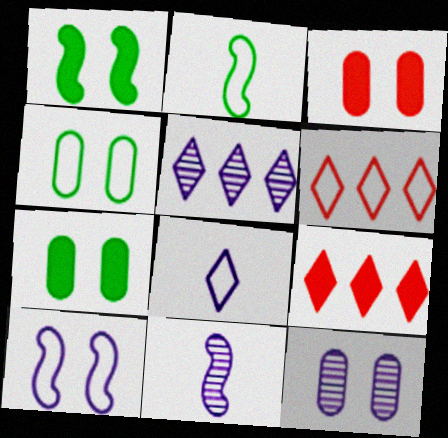[[2, 3, 5], 
[2, 9, 12], 
[3, 4, 12], 
[4, 9, 11], 
[5, 11, 12], 
[6, 7, 11]]